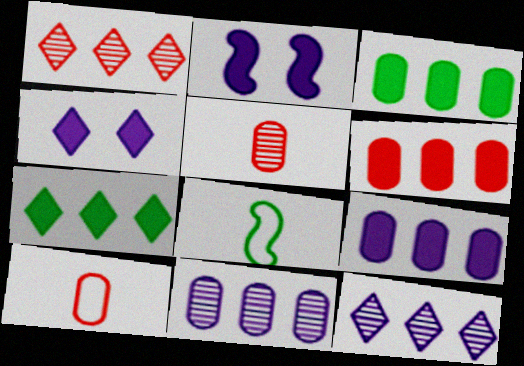[[3, 6, 9]]